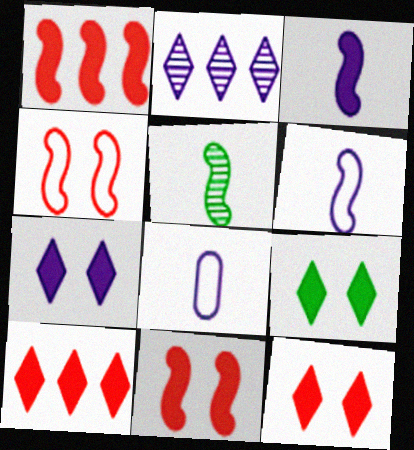[[7, 9, 12]]